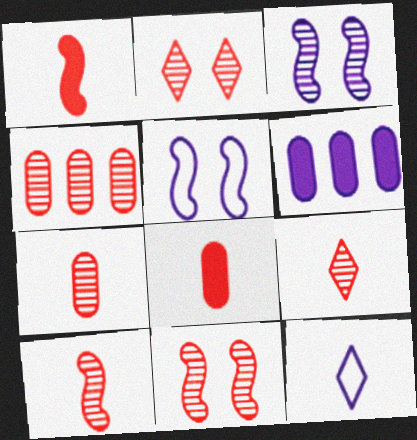[[2, 4, 10], 
[3, 6, 12], 
[4, 9, 11], 
[7, 9, 10]]